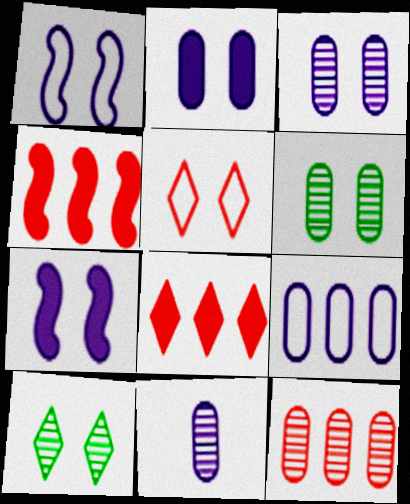[[2, 9, 11], 
[5, 6, 7], 
[6, 11, 12]]